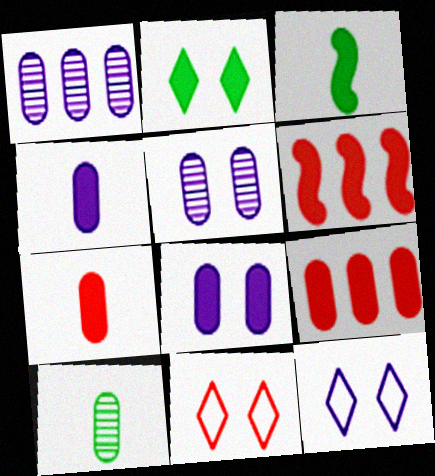[[1, 3, 11], 
[2, 4, 6], 
[6, 10, 12]]